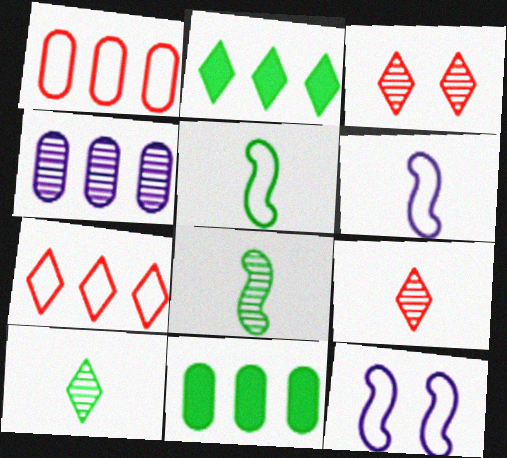[[1, 4, 11], 
[3, 4, 8], 
[3, 6, 11], 
[9, 11, 12]]